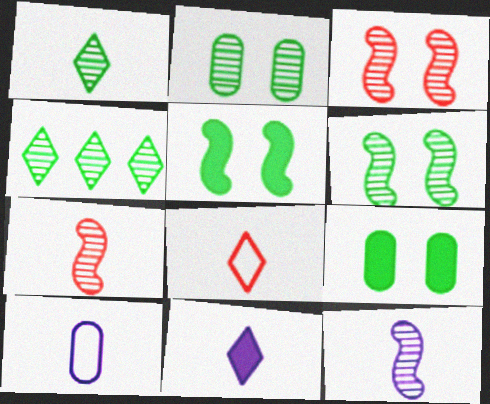[[1, 8, 11], 
[10, 11, 12]]